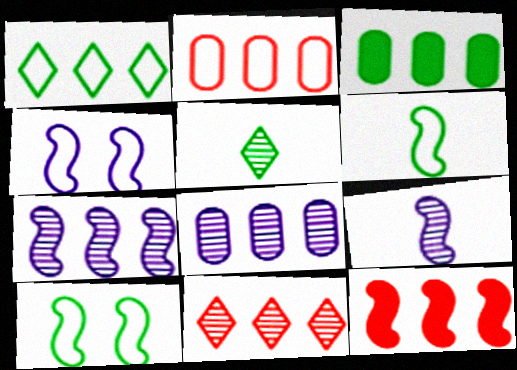[[1, 8, 12], 
[2, 3, 8], 
[2, 11, 12], 
[3, 5, 10], 
[9, 10, 12]]